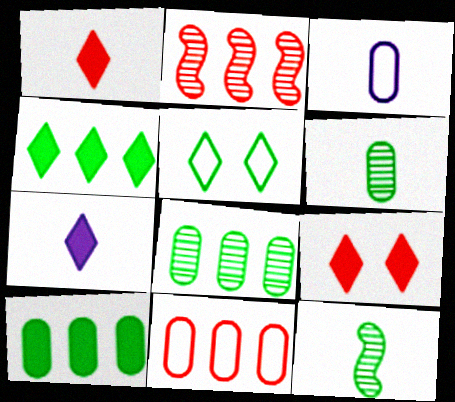[[1, 3, 12], 
[4, 7, 9], 
[5, 10, 12]]